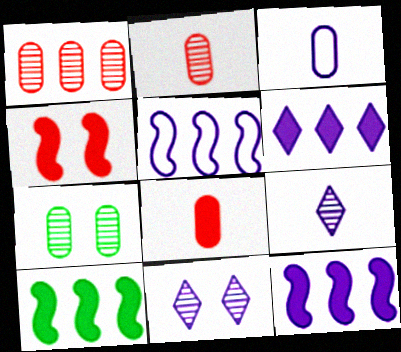[[3, 11, 12]]